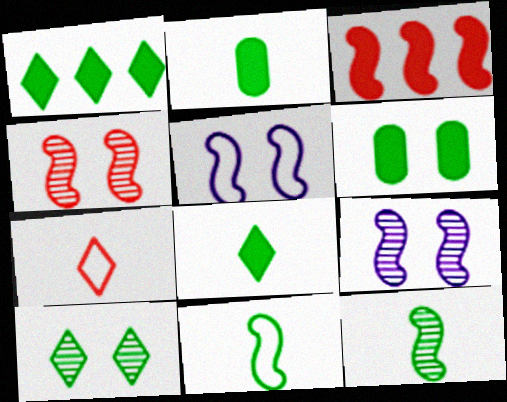[[3, 5, 12], 
[3, 9, 11]]